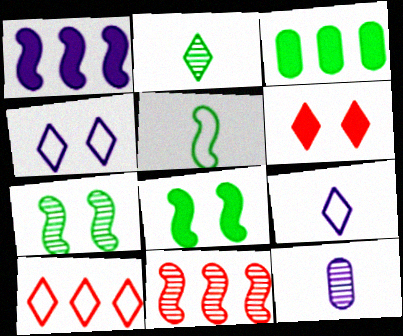[[1, 4, 12], 
[8, 10, 12]]